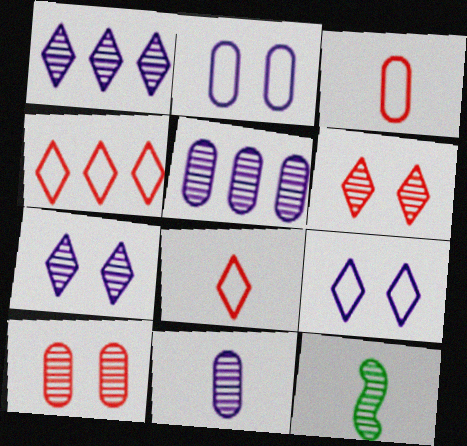[[1, 10, 12], 
[5, 6, 12]]